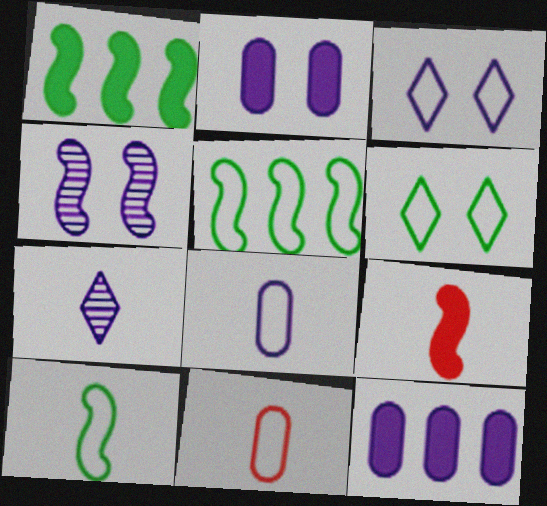[[2, 3, 4], 
[3, 5, 11], 
[4, 5, 9]]